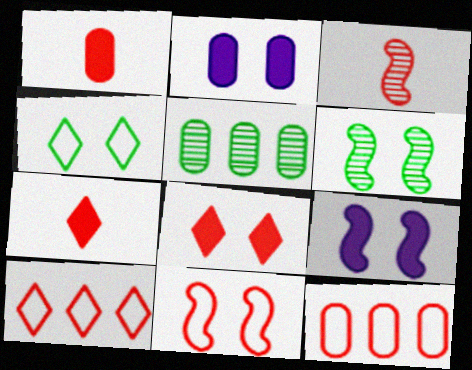[[3, 8, 12], 
[6, 9, 11]]